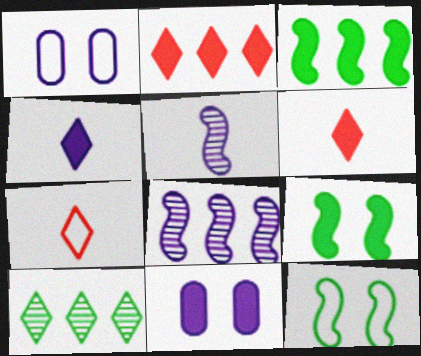[[1, 4, 8], 
[3, 6, 11]]